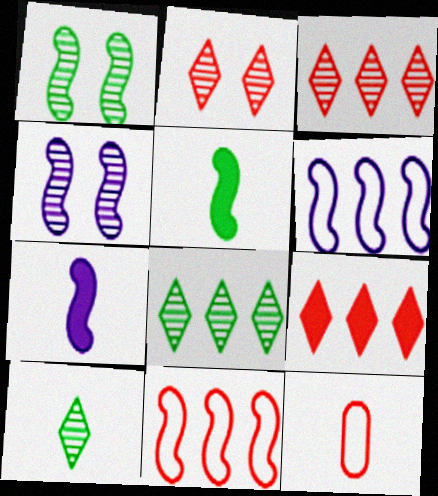[[1, 7, 11], 
[4, 5, 11], 
[4, 6, 7], 
[7, 10, 12]]